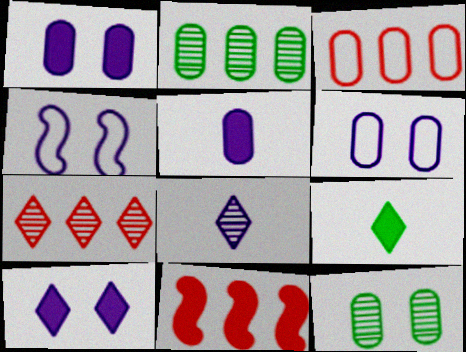[[1, 9, 11], 
[3, 5, 12], 
[3, 7, 11]]